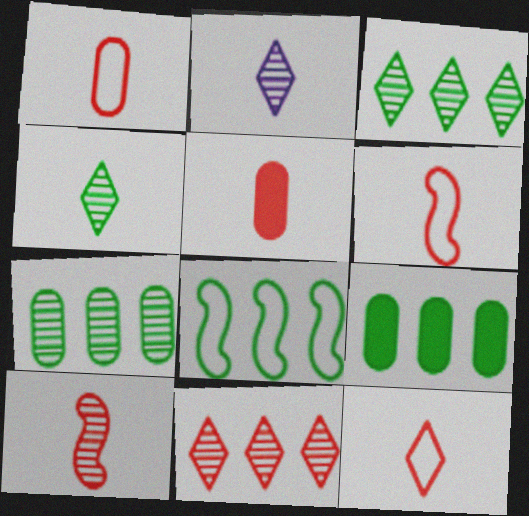[[1, 6, 12], 
[3, 8, 9], 
[5, 10, 12]]